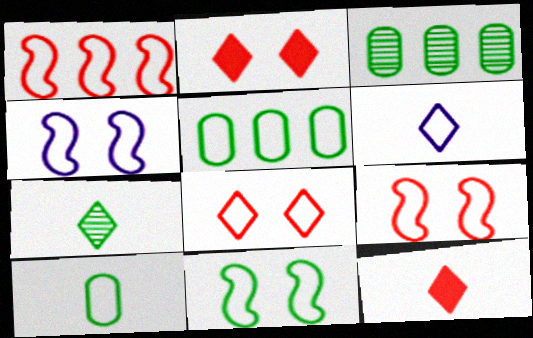[[3, 4, 12], 
[4, 9, 11], 
[5, 6, 9], 
[6, 7, 12]]